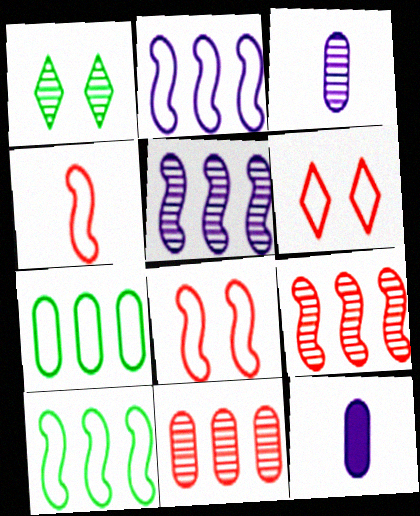[[1, 3, 9]]